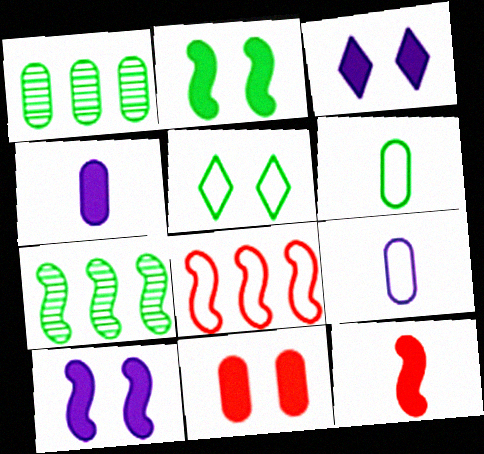[[1, 9, 11], 
[2, 3, 11], 
[5, 8, 9]]